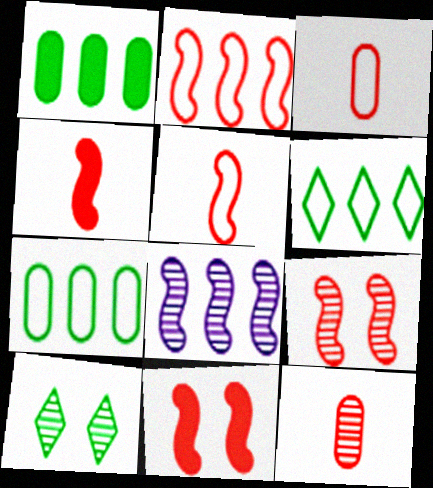[[2, 4, 9], 
[8, 10, 12]]